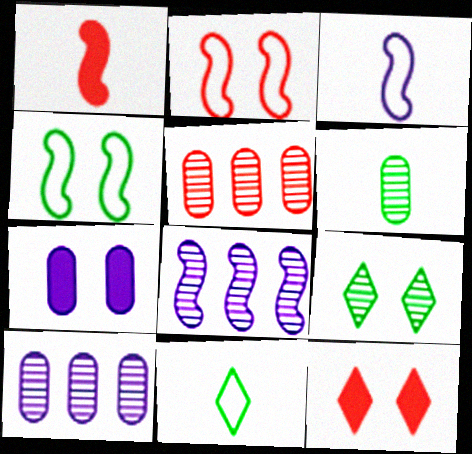[[1, 4, 8], 
[2, 7, 9]]